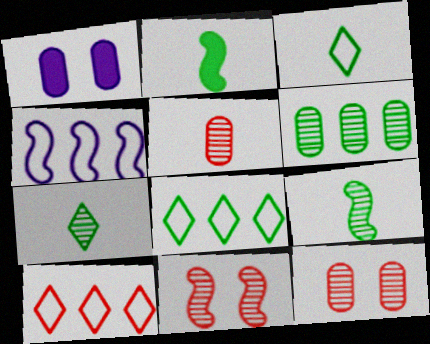[[1, 9, 10], 
[2, 4, 11]]